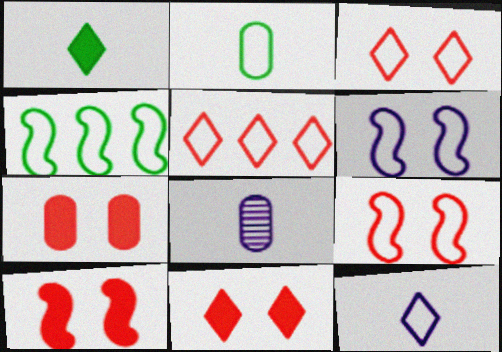[[2, 5, 6], 
[4, 8, 11], 
[7, 10, 11]]